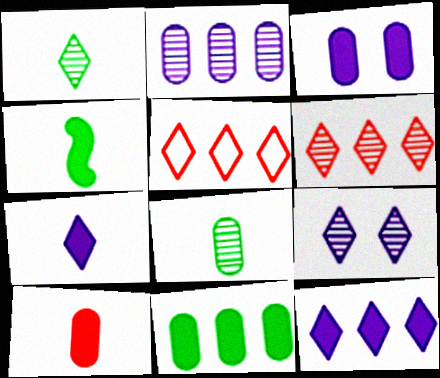[[1, 6, 9], 
[3, 10, 11], 
[4, 7, 10]]